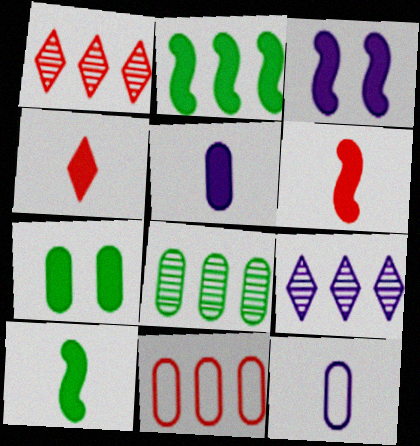[[2, 3, 6], 
[2, 9, 11], 
[3, 9, 12], 
[4, 5, 10]]